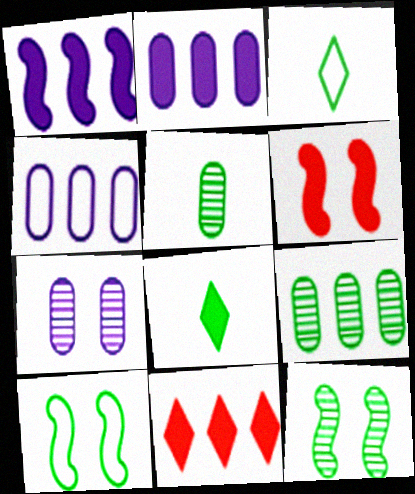[[2, 6, 8], 
[8, 9, 10]]